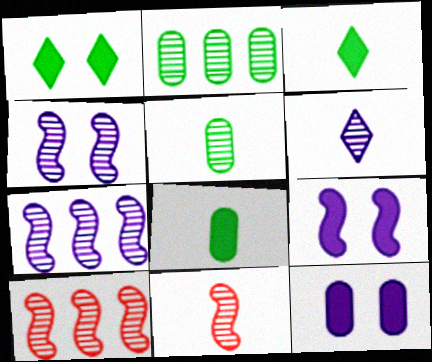[[5, 6, 11]]